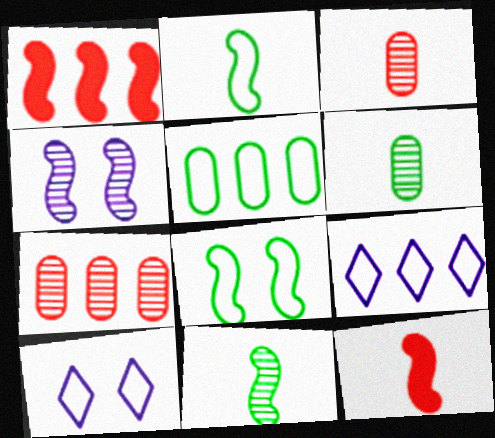[[1, 2, 4], 
[1, 6, 10]]